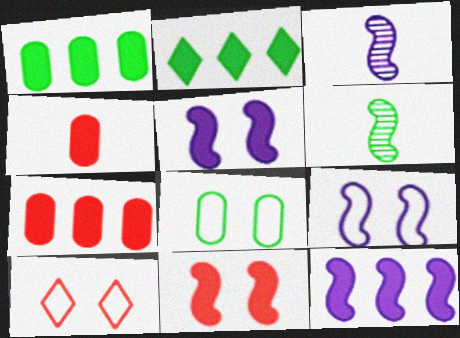[[1, 3, 10], 
[2, 4, 5], 
[2, 6, 8], 
[2, 7, 12], 
[3, 9, 12], 
[8, 9, 10]]